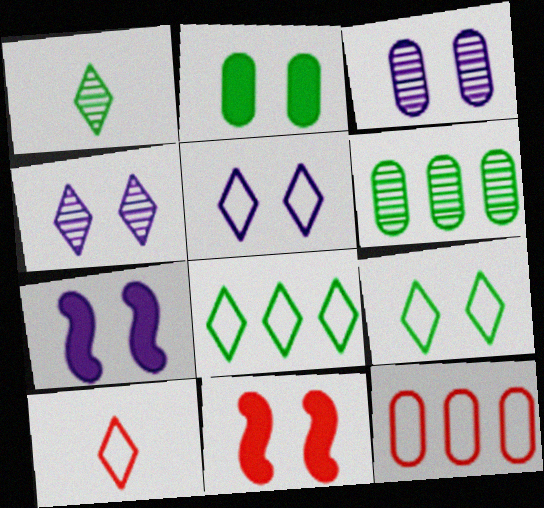[[1, 7, 12], 
[3, 5, 7], 
[3, 9, 11], 
[5, 8, 10], 
[6, 7, 10]]